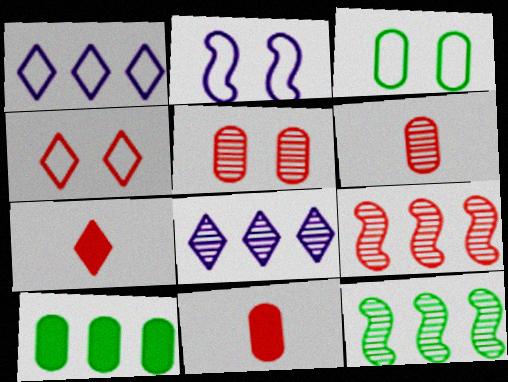[[1, 9, 10], 
[2, 3, 4], 
[4, 9, 11]]